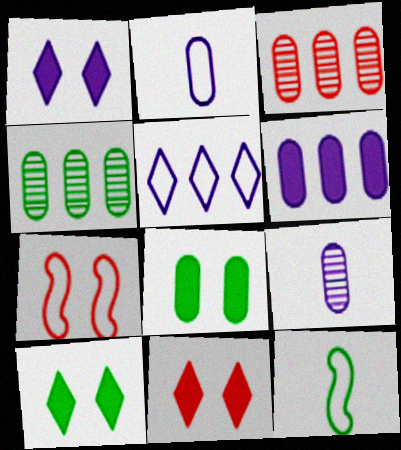[[1, 3, 12], 
[1, 10, 11], 
[2, 3, 8], 
[4, 10, 12]]